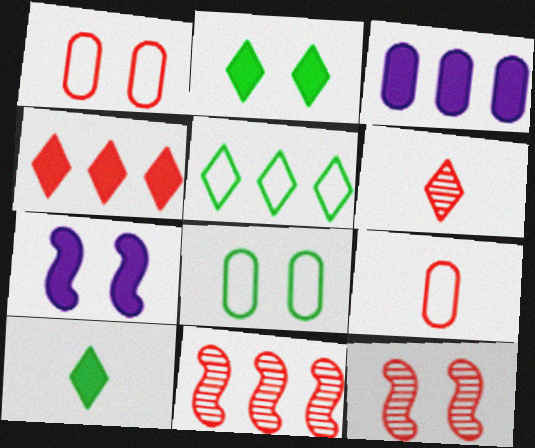[[3, 5, 11], 
[4, 9, 12]]